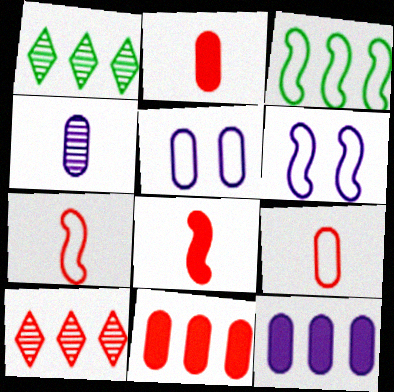[[1, 2, 6], 
[1, 5, 8], 
[3, 6, 7], 
[3, 10, 12], 
[4, 5, 12]]